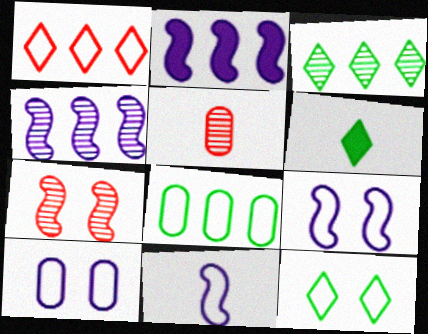[[2, 5, 12], 
[3, 6, 12], 
[5, 6, 11]]